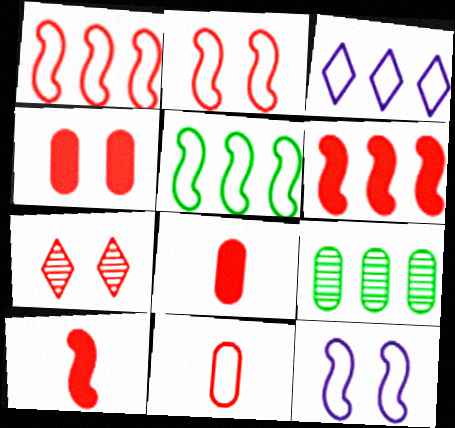[[1, 7, 8], 
[2, 4, 7], 
[3, 6, 9], 
[6, 7, 11]]